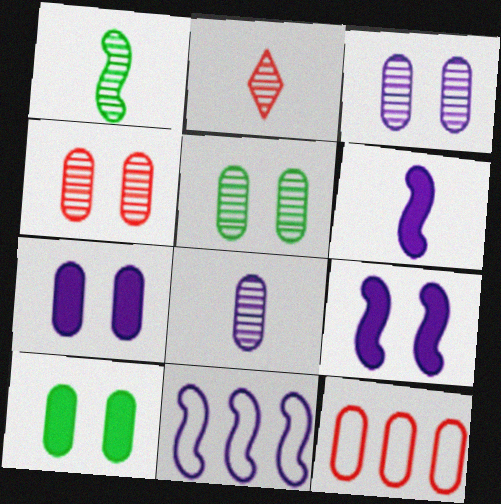[[1, 2, 8], 
[2, 10, 11], 
[3, 4, 5], 
[8, 10, 12]]